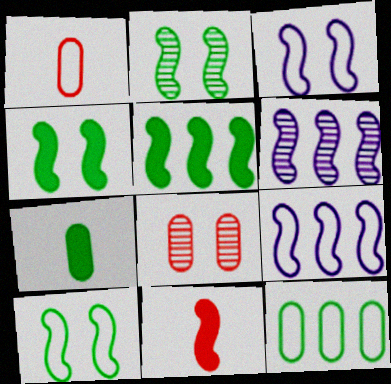[[2, 4, 10], 
[2, 9, 11], 
[6, 10, 11]]